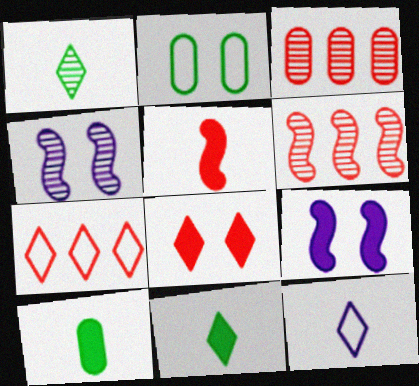[[1, 3, 4], 
[2, 4, 8], 
[4, 7, 10]]